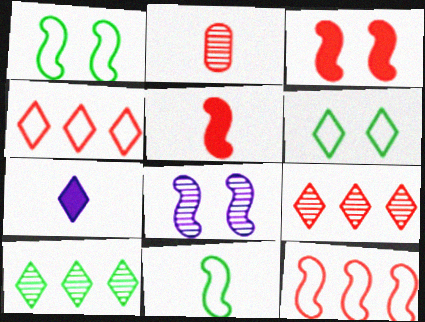[[1, 3, 8], 
[2, 3, 4], 
[2, 7, 11], 
[2, 8, 10], 
[6, 7, 9]]